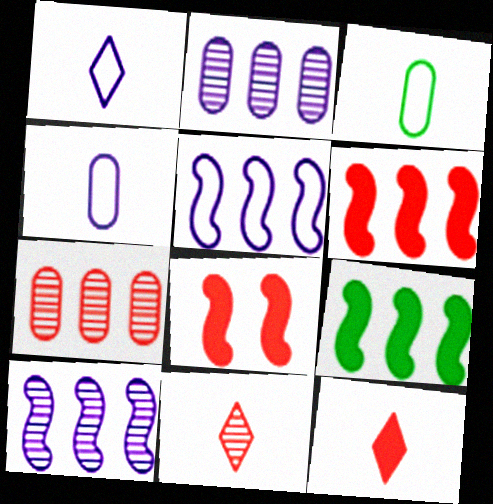[]